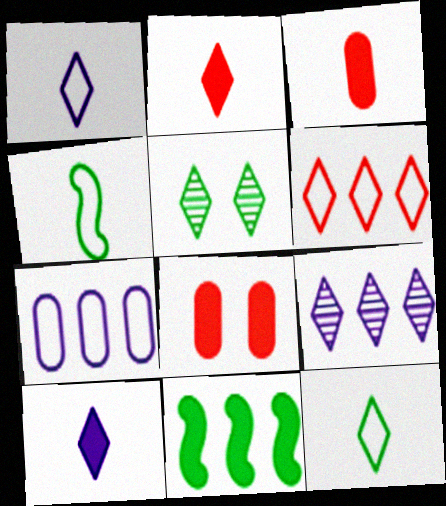[[4, 8, 9], 
[5, 6, 10], 
[8, 10, 11]]